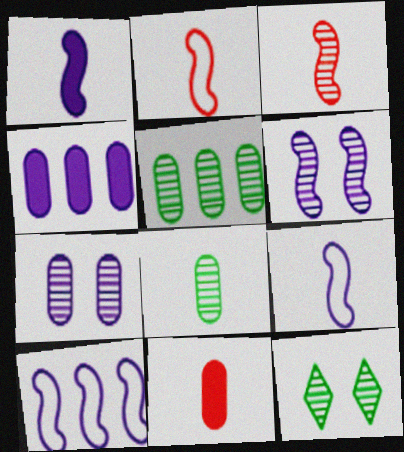[[1, 6, 10], 
[2, 4, 12], 
[10, 11, 12]]